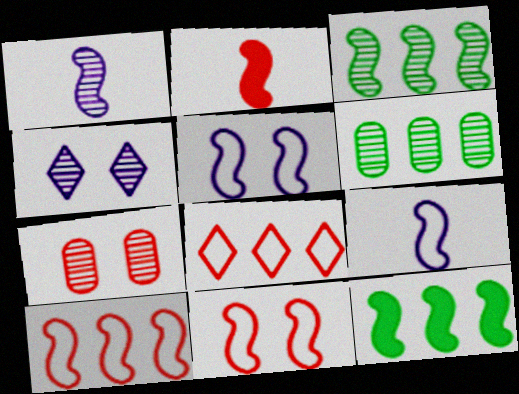[[1, 11, 12], 
[2, 3, 5], 
[2, 7, 8]]